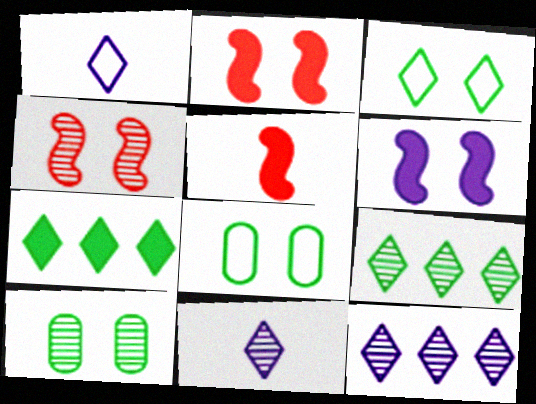[[5, 8, 12]]